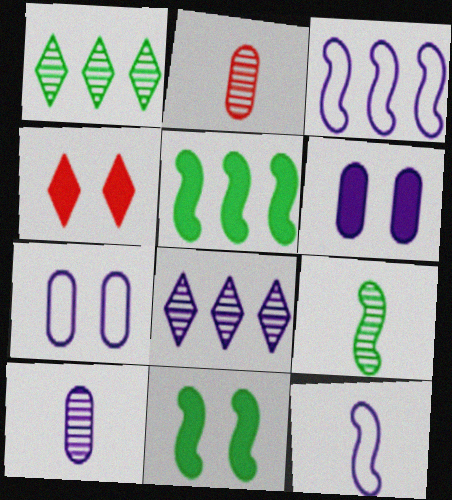[[4, 6, 11], 
[6, 8, 12]]